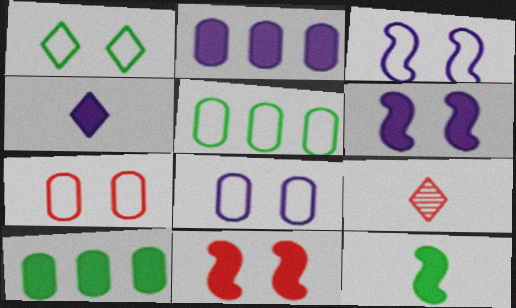[[1, 3, 7], 
[2, 4, 6], 
[3, 9, 10], 
[4, 10, 11], 
[5, 6, 9]]